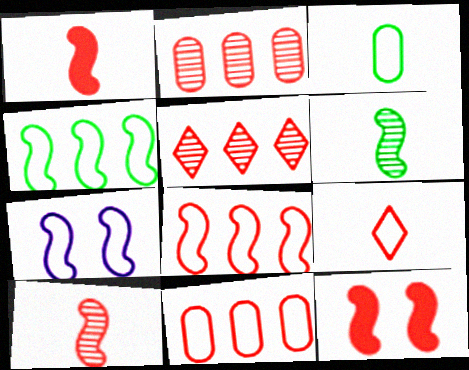[[2, 9, 12], 
[8, 10, 12]]